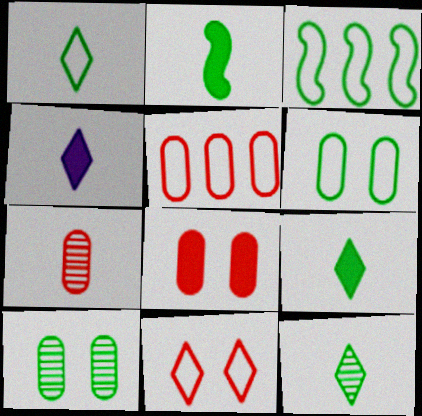[[1, 3, 6], 
[1, 9, 12], 
[3, 9, 10], 
[5, 7, 8]]